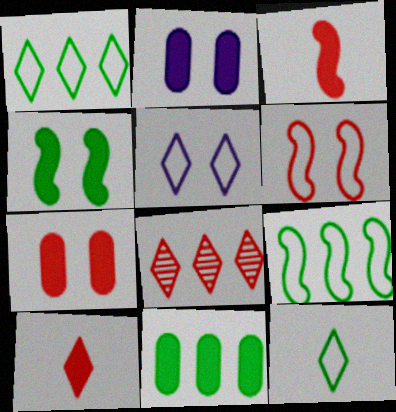[]